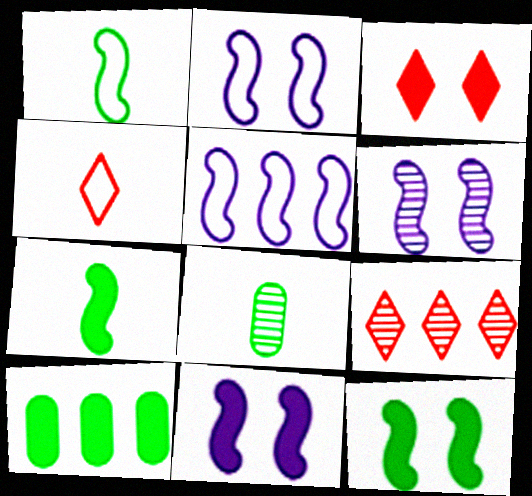[[2, 6, 11], 
[3, 4, 9], 
[3, 5, 8], 
[4, 6, 10], 
[5, 9, 10], 
[6, 8, 9]]